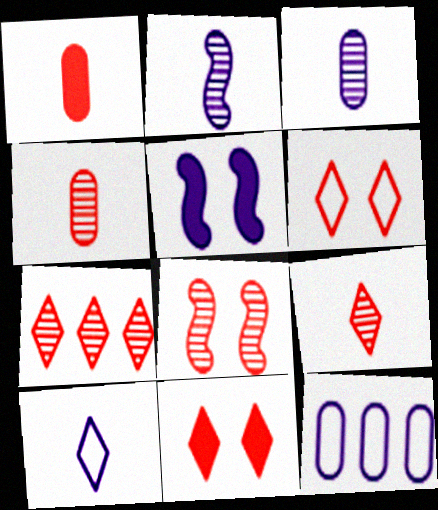[[4, 7, 8]]